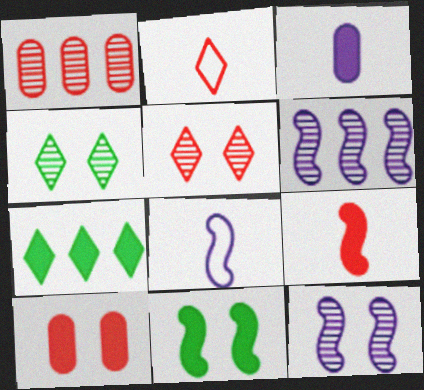[]